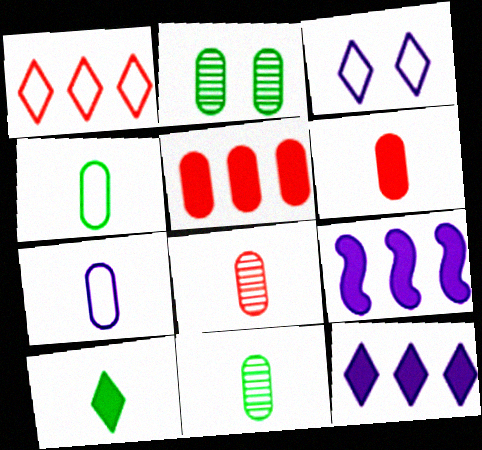[[2, 5, 7], 
[6, 7, 11]]